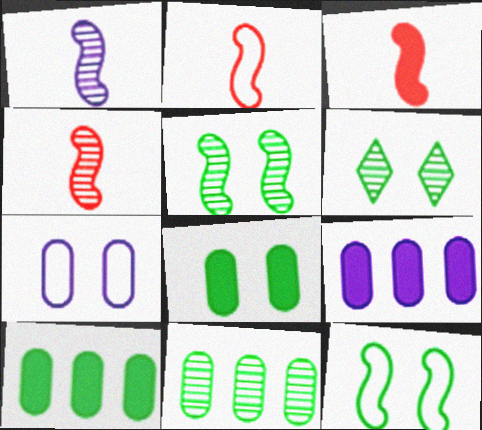[[2, 3, 4], 
[2, 6, 9], 
[6, 8, 12]]